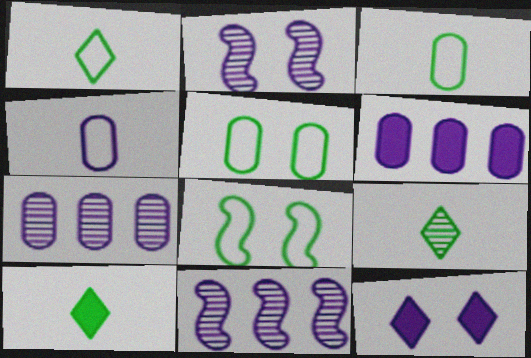[[1, 9, 10], 
[4, 11, 12]]